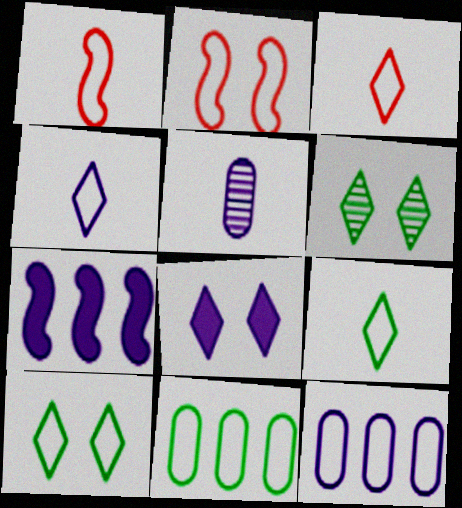[[1, 10, 12], 
[2, 4, 11], 
[2, 9, 12], 
[3, 4, 9]]